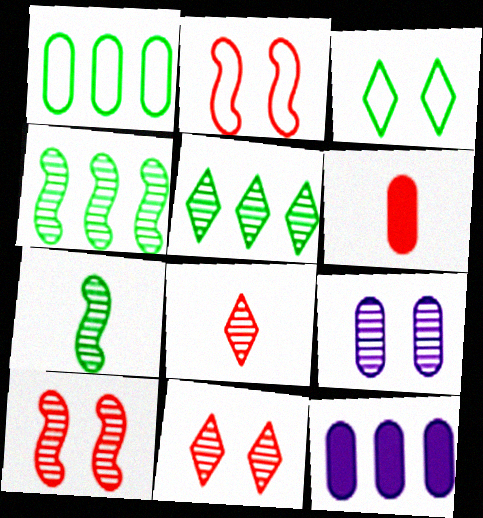[[1, 6, 9], 
[4, 8, 9]]